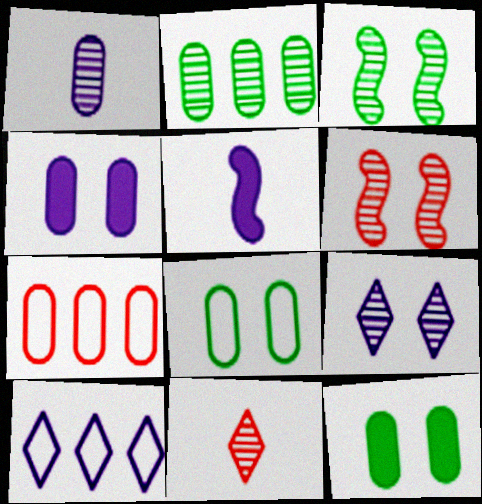[[1, 7, 12]]